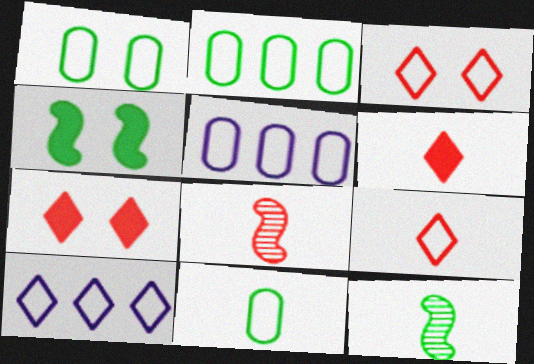[[1, 2, 11], 
[5, 7, 12]]